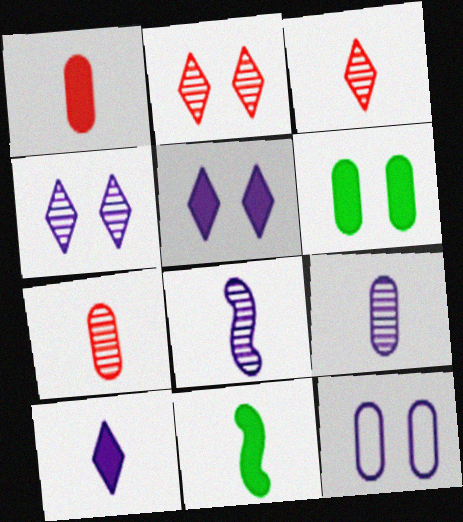[[1, 10, 11]]